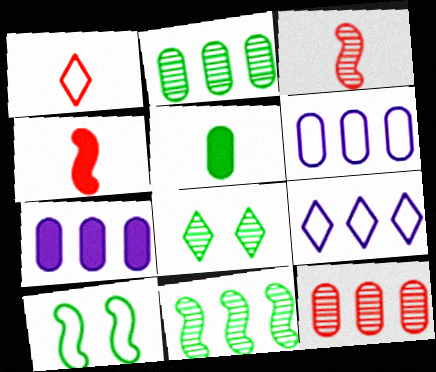[[1, 6, 10], 
[4, 6, 8]]